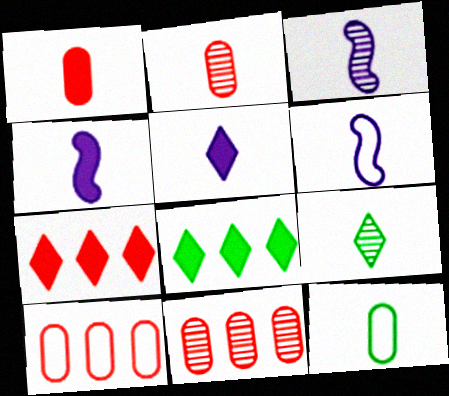[[1, 6, 9], 
[2, 3, 9], 
[3, 4, 6]]